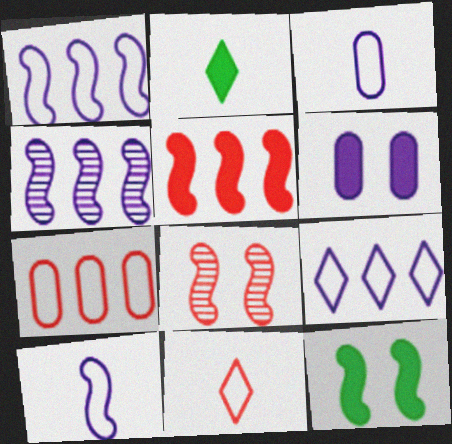[[2, 5, 6]]